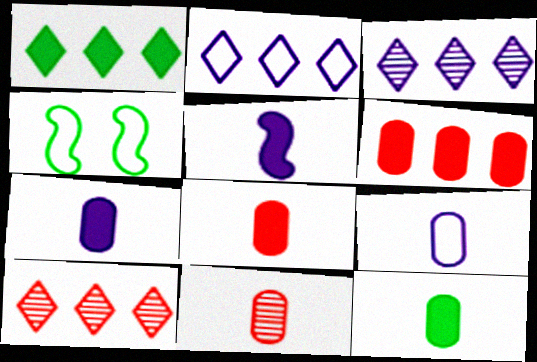[[1, 2, 10], 
[3, 4, 8], 
[4, 7, 10], 
[7, 8, 12], 
[9, 11, 12]]